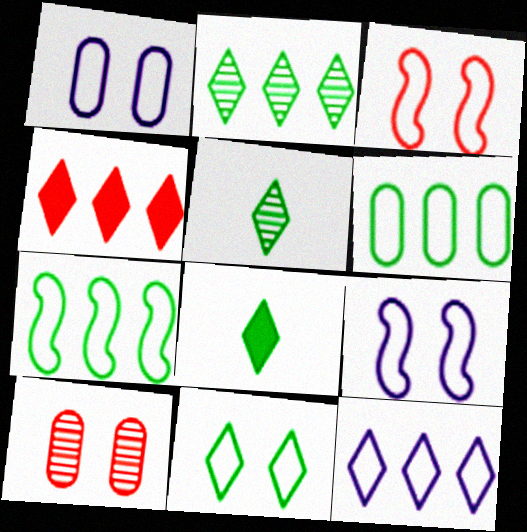[[1, 3, 11], 
[2, 4, 12], 
[2, 8, 11]]